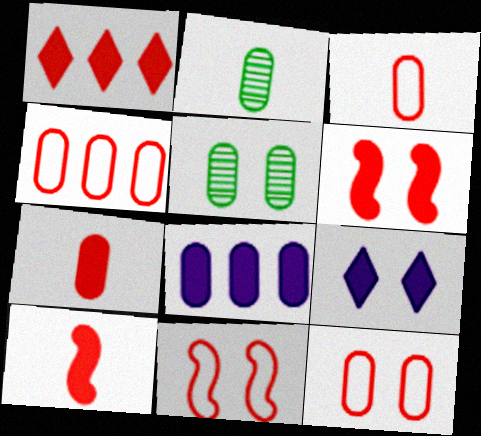[[1, 6, 7], 
[2, 8, 12], 
[3, 4, 12], 
[3, 5, 8], 
[5, 9, 11]]